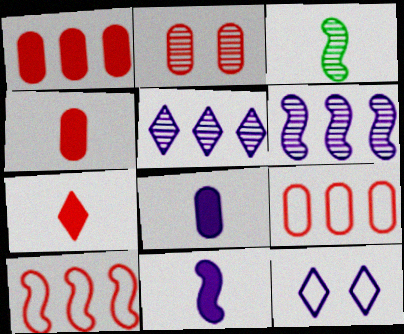[[1, 3, 12], 
[2, 3, 5], 
[2, 4, 9], 
[2, 7, 10], 
[6, 8, 12]]